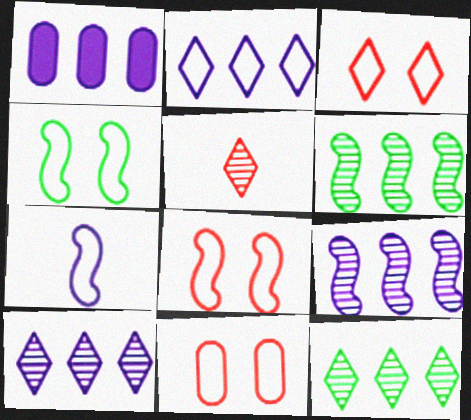[[1, 2, 9], 
[1, 4, 5], 
[3, 8, 11]]